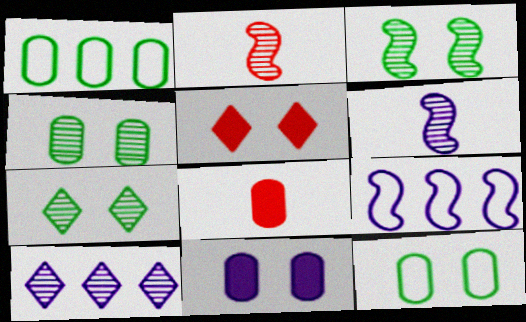[[1, 5, 6], 
[2, 4, 10], 
[3, 4, 7], 
[7, 8, 9]]